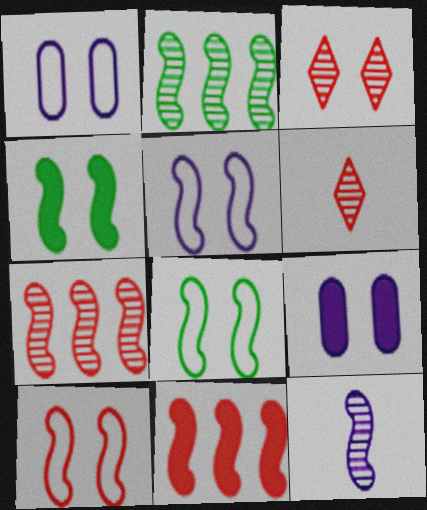[[1, 3, 4], 
[3, 8, 9], 
[5, 8, 10], 
[8, 11, 12]]